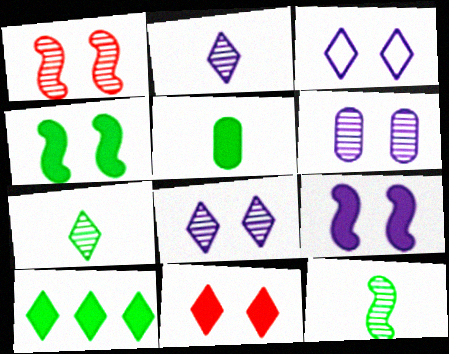[[3, 6, 9], 
[4, 5, 10]]